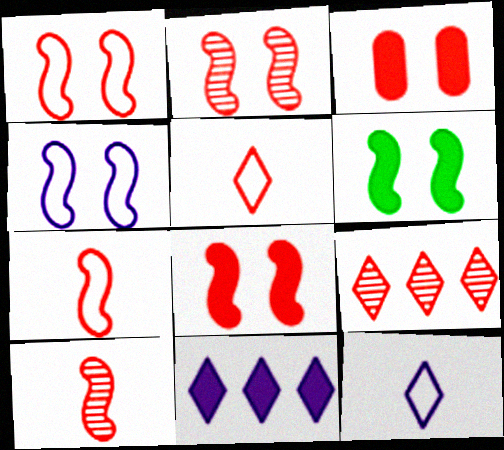[[1, 2, 8], 
[2, 4, 6], 
[3, 7, 9]]